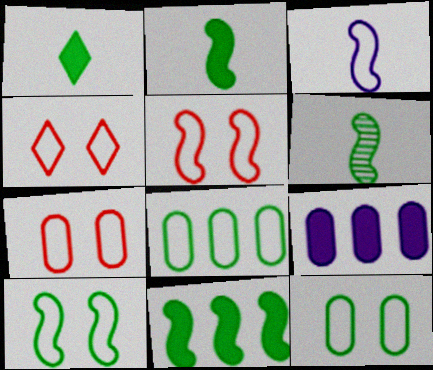[[3, 4, 8], 
[4, 5, 7], 
[4, 6, 9], 
[6, 10, 11]]